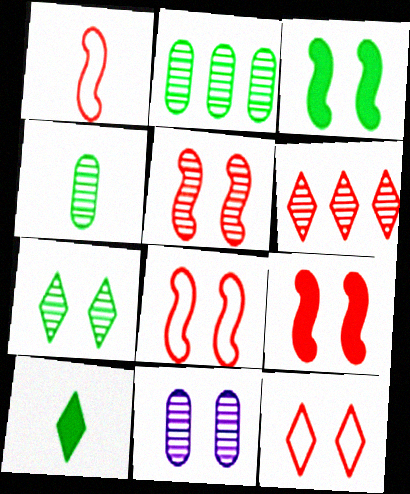[[3, 11, 12], 
[5, 7, 11], 
[5, 8, 9]]